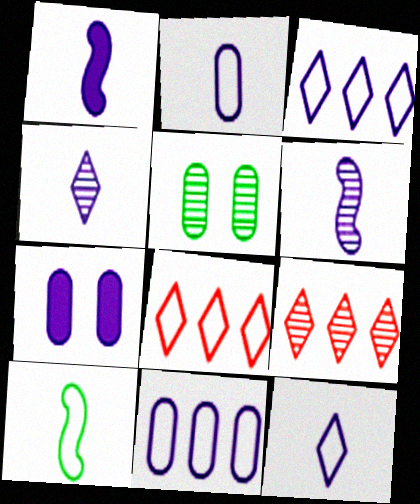[[1, 2, 4], 
[1, 5, 8], 
[3, 6, 7], 
[5, 6, 9], 
[7, 9, 10]]